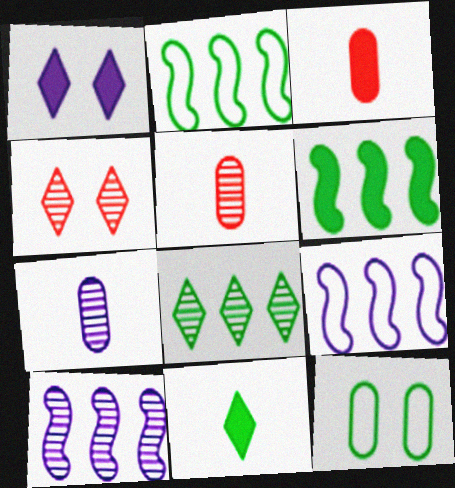[[1, 2, 5], 
[1, 3, 6], 
[1, 7, 9]]